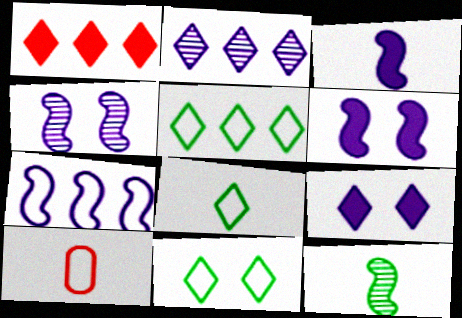[[1, 2, 5], 
[3, 4, 7], 
[5, 8, 11], 
[7, 10, 11]]